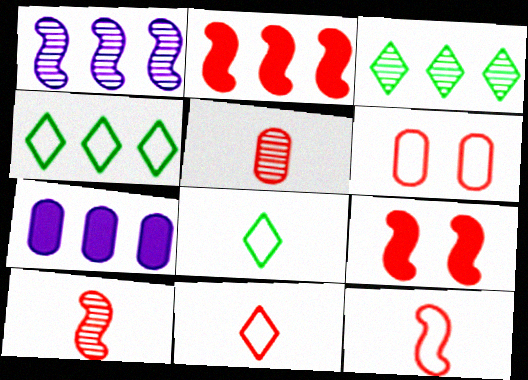[]